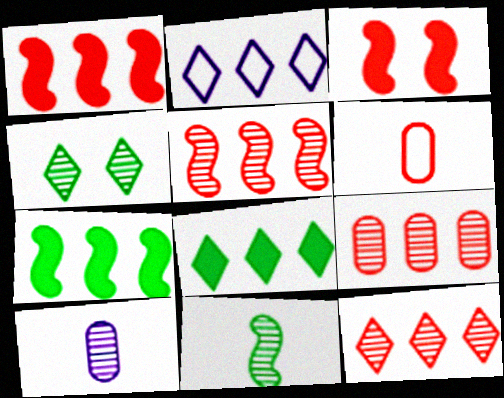[[2, 7, 9], 
[2, 8, 12], 
[3, 6, 12], 
[4, 5, 10], 
[5, 9, 12]]